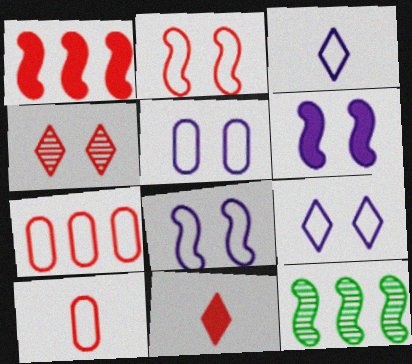[[1, 4, 10], 
[5, 8, 9], 
[5, 11, 12]]